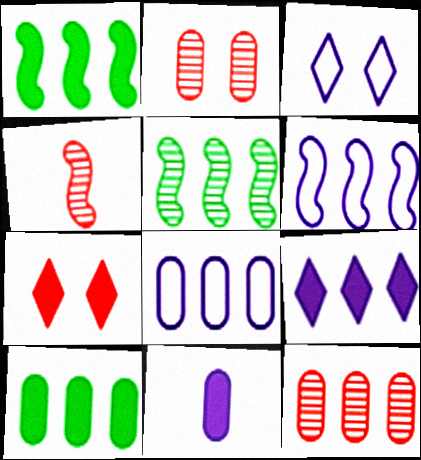[[1, 7, 11], 
[3, 4, 10], 
[8, 10, 12]]